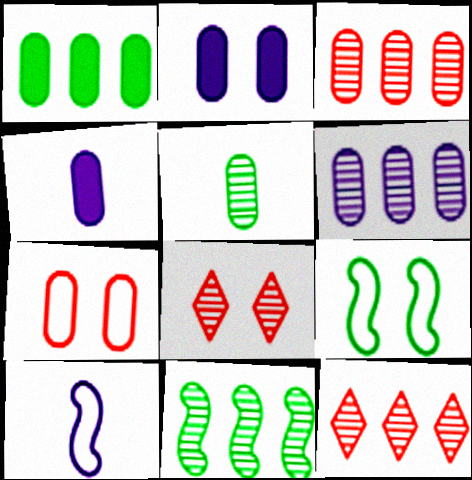[[1, 8, 10], 
[2, 8, 9], 
[4, 9, 12], 
[6, 11, 12]]